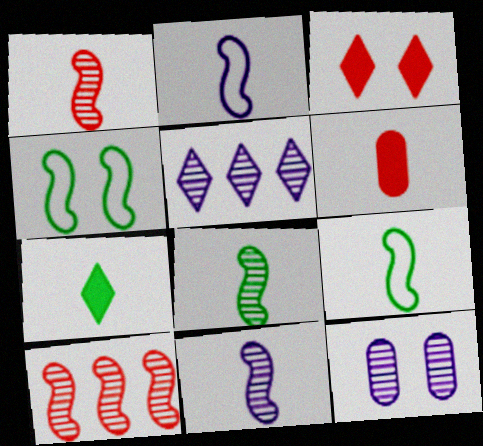[[1, 8, 11], 
[3, 4, 12], 
[4, 5, 6], 
[5, 11, 12]]